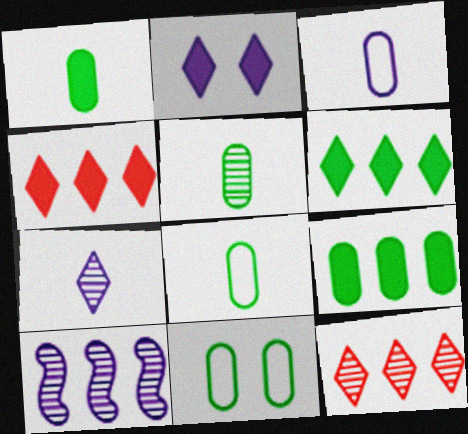[[1, 5, 8], 
[2, 3, 10], 
[5, 9, 11]]